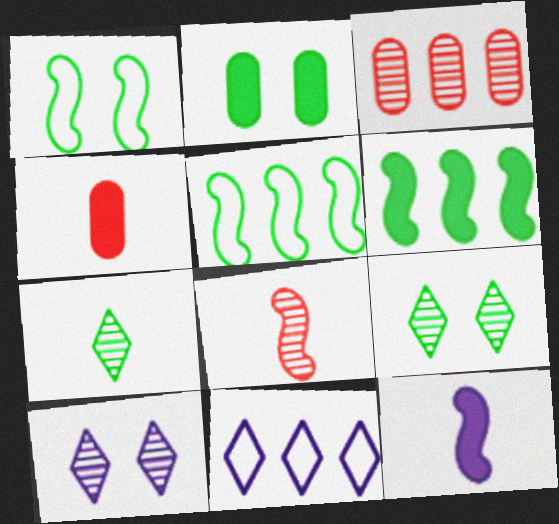[[1, 2, 9], 
[2, 5, 7], 
[2, 8, 11], 
[3, 6, 11], 
[4, 5, 10]]